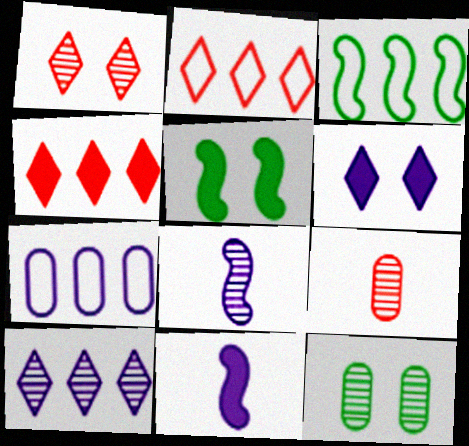[[2, 3, 7], 
[2, 11, 12], 
[3, 6, 9], 
[6, 7, 8]]